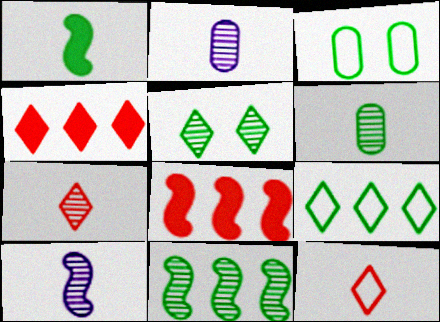[[1, 2, 12], 
[3, 4, 10], 
[5, 6, 11], 
[6, 7, 10]]